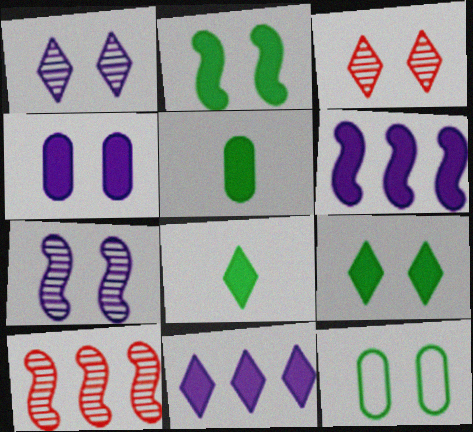[]